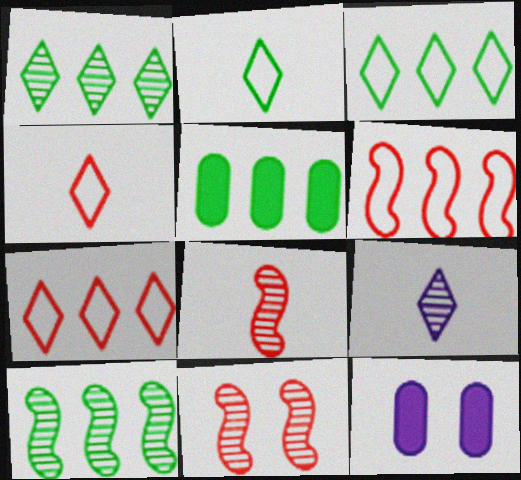[[3, 5, 10], 
[3, 8, 12], 
[4, 10, 12]]